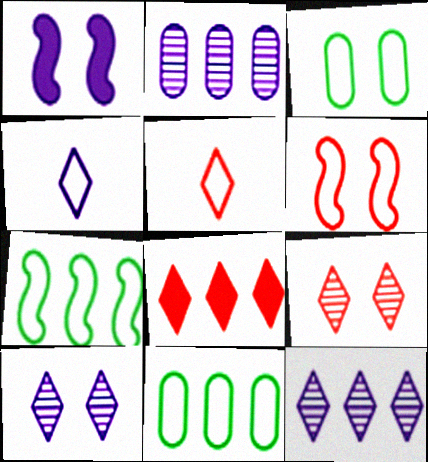[[1, 2, 4], 
[1, 3, 9], 
[2, 7, 8], 
[4, 6, 11], 
[5, 8, 9]]